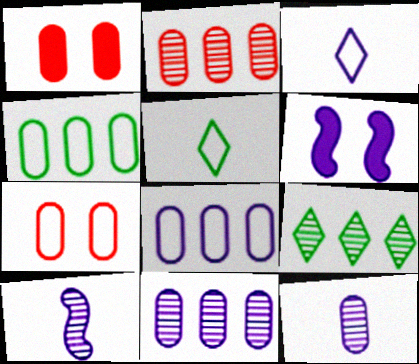[[1, 4, 12], 
[2, 5, 6], 
[3, 6, 11]]